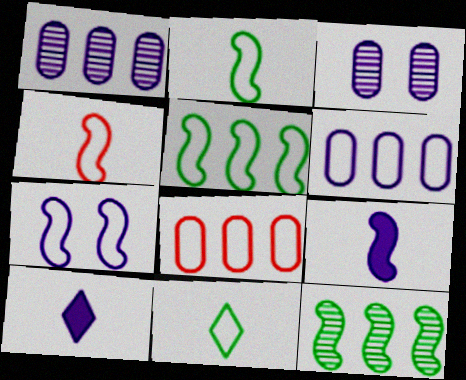[[1, 7, 10], 
[4, 5, 7], 
[7, 8, 11]]